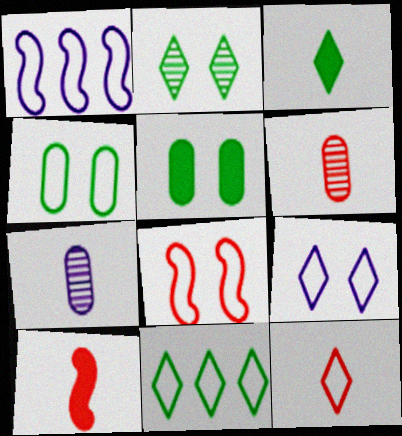[[1, 4, 12], 
[2, 3, 11], 
[4, 8, 9], 
[6, 10, 12], 
[9, 11, 12]]